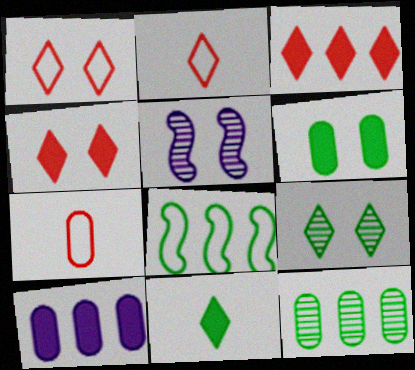[[1, 5, 6]]